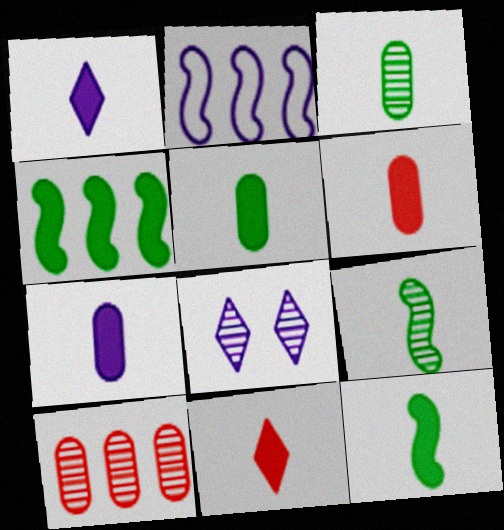[[1, 6, 12], 
[2, 7, 8], 
[5, 6, 7], 
[7, 11, 12], 
[8, 9, 10]]